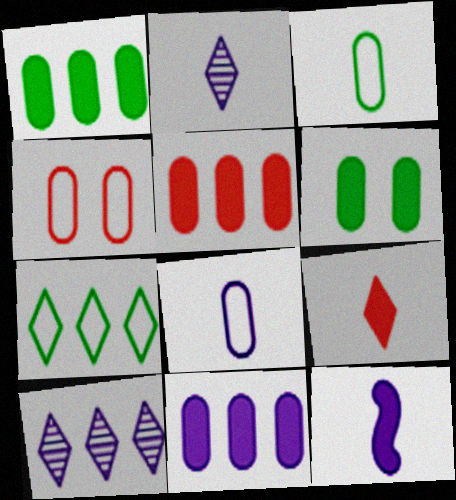[[1, 5, 11], 
[2, 8, 12]]